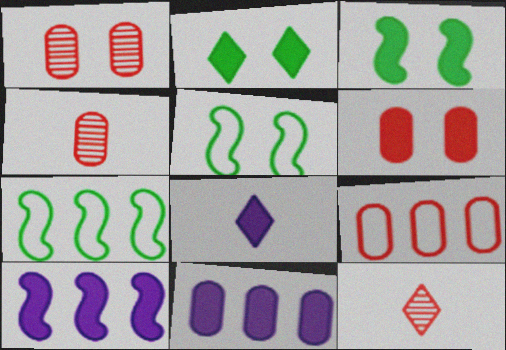[[1, 7, 8], 
[4, 6, 9], 
[5, 11, 12]]